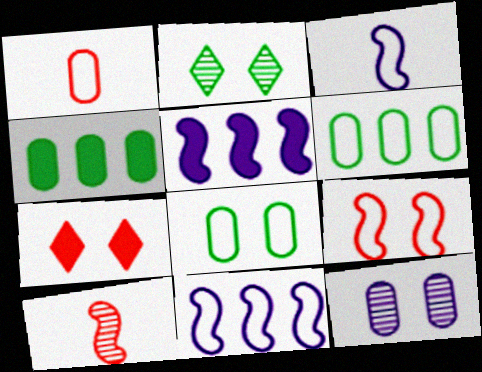[[1, 2, 5], 
[1, 4, 12]]